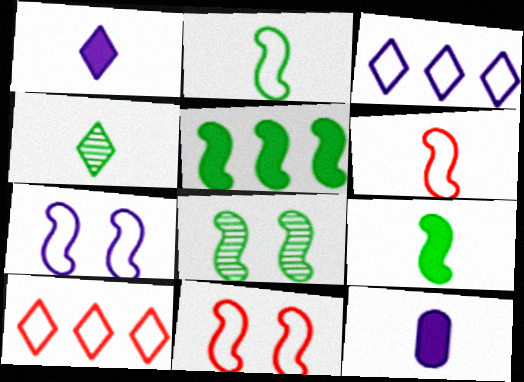[[2, 5, 8], 
[4, 6, 12], 
[8, 10, 12]]